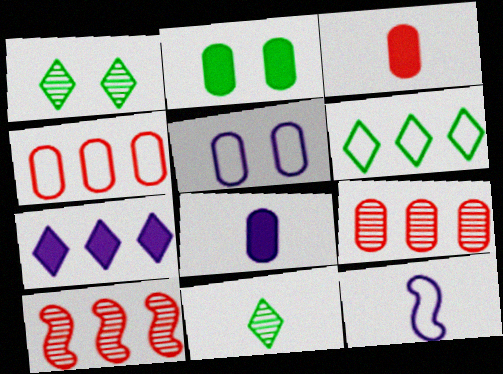[[3, 11, 12]]